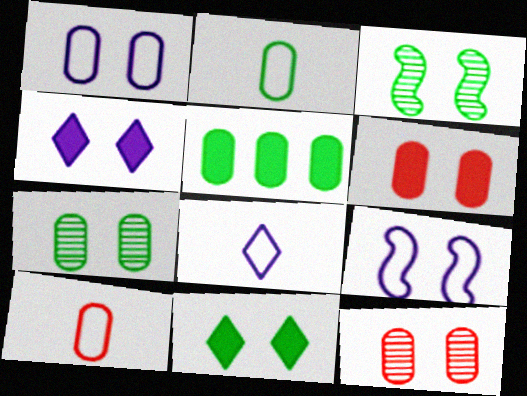[[1, 6, 7], 
[2, 5, 7], 
[9, 11, 12]]